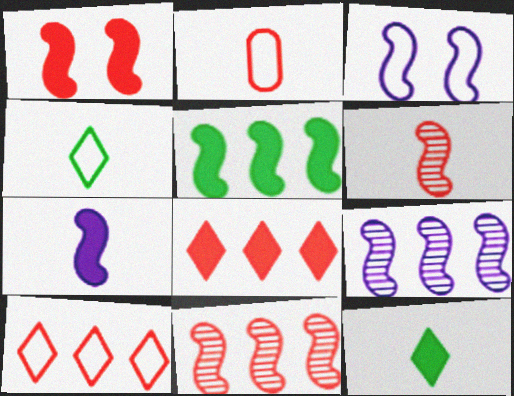[[1, 5, 7], 
[3, 5, 6], 
[3, 7, 9]]